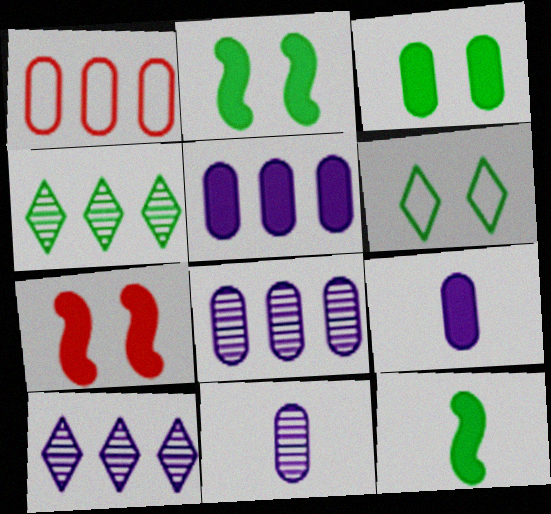[[1, 3, 11]]